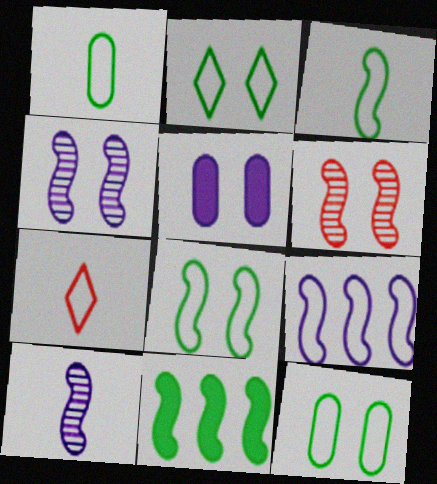[[2, 5, 6], 
[2, 8, 12], 
[7, 9, 12]]